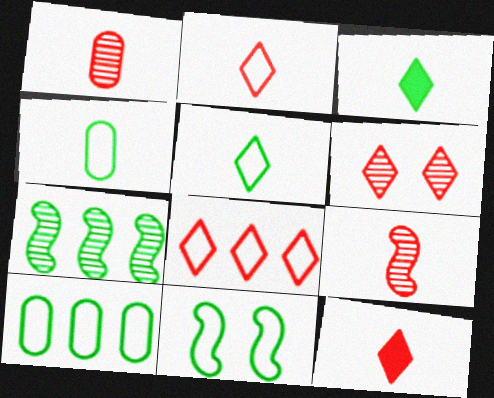[[5, 10, 11], 
[6, 8, 12]]